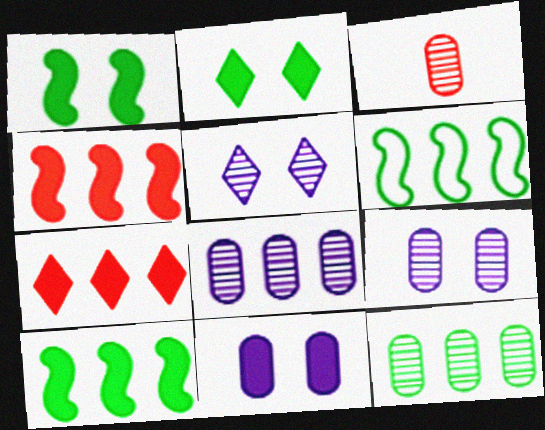[[3, 9, 12], 
[6, 7, 8]]